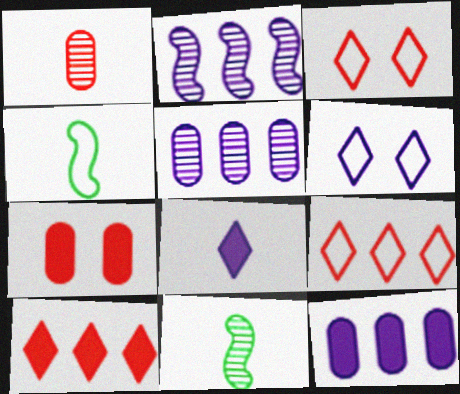[[1, 4, 8], 
[3, 11, 12]]